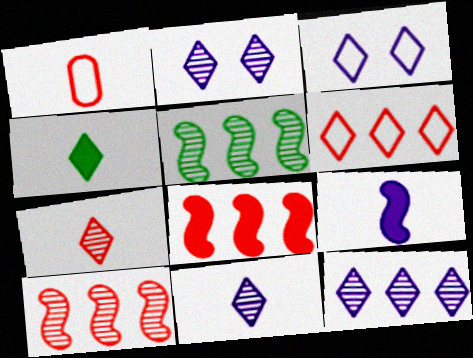[[2, 4, 6], 
[2, 11, 12]]